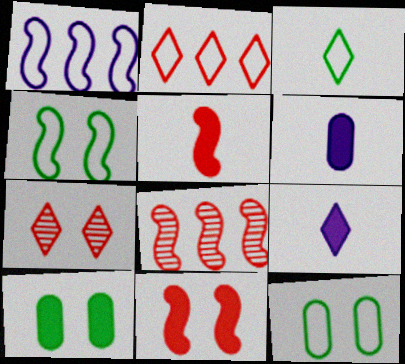[[8, 9, 12]]